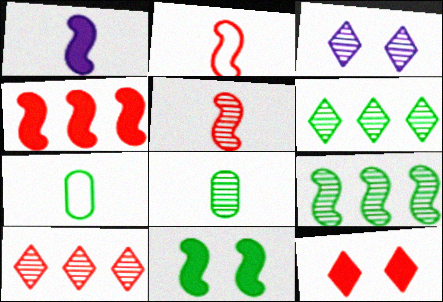[[1, 4, 11], 
[3, 4, 7], 
[6, 7, 11]]